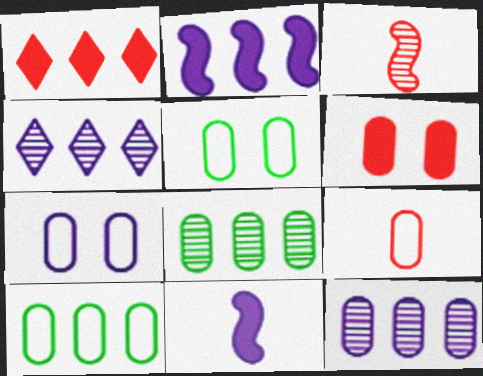[[4, 7, 11], 
[7, 9, 10]]